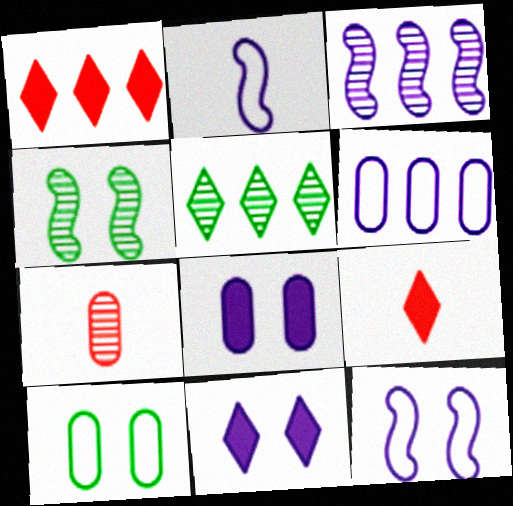[[3, 9, 10], 
[4, 6, 9]]